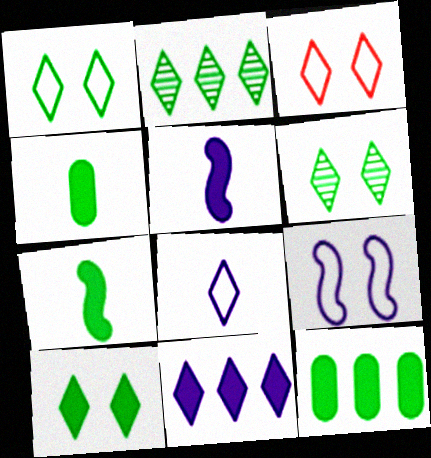[[1, 6, 10], 
[7, 10, 12]]